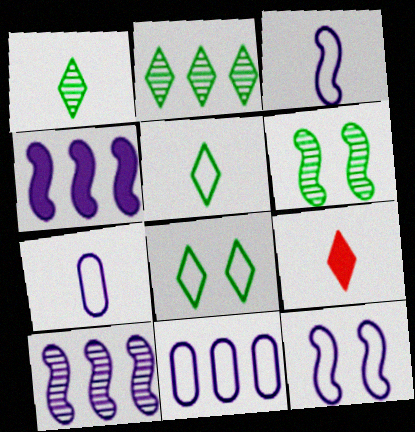[[6, 9, 11]]